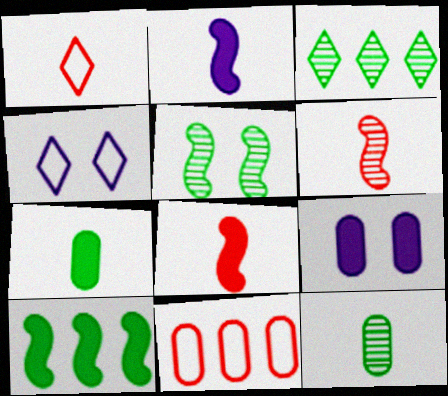[[1, 2, 12], 
[3, 5, 12], 
[9, 11, 12]]